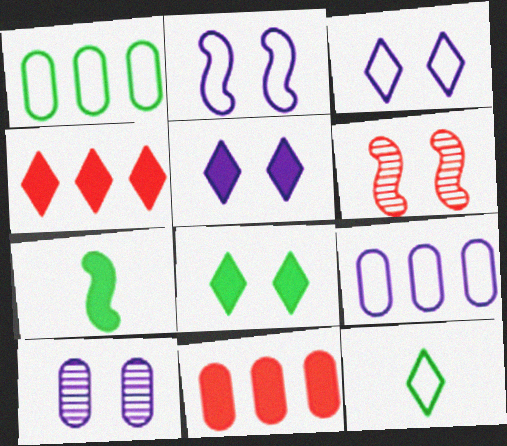[[2, 5, 10], 
[5, 7, 11]]